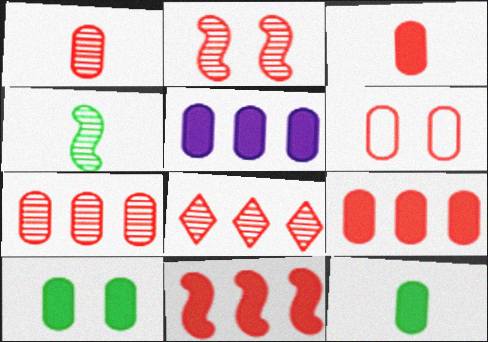[[1, 2, 8], 
[1, 6, 9], 
[3, 5, 10], 
[3, 6, 7]]